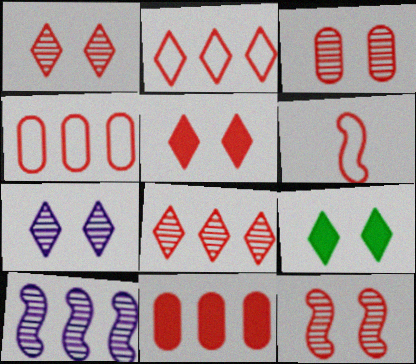[[1, 3, 12], 
[1, 6, 11]]